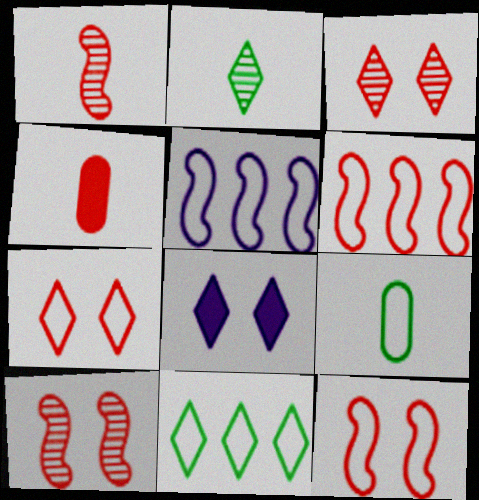[[3, 4, 6], 
[5, 7, 9]]